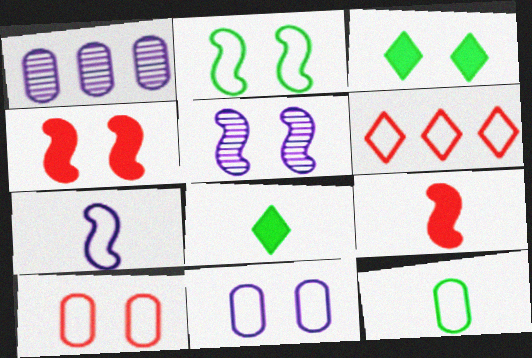[[2, 4, 5], 
[3, 5, 10]]